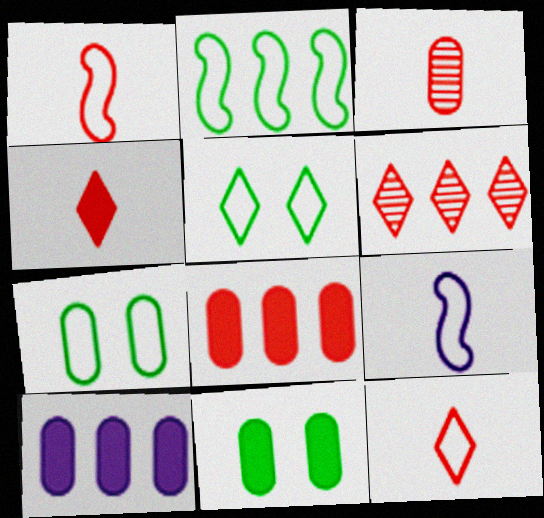[[1, 3, 4], 
[2, 6, 10], 
[3, 7, 10], 
[6, 9, 11]]